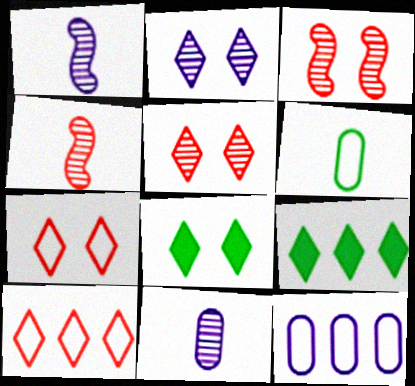[[2, 7, 8], 
[4, 8, 12]]